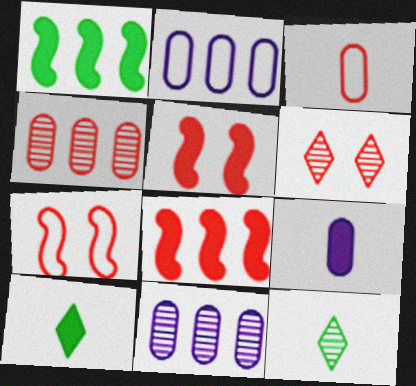[[2, 5, 12], 
[3, 6, 8], 
[7, 10, 11]]